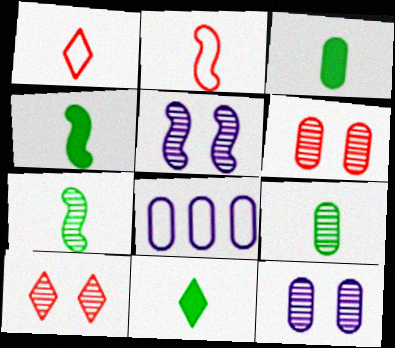[[3, 4, 11], 
[3, 6, 8], 
[4, 8, 10]]